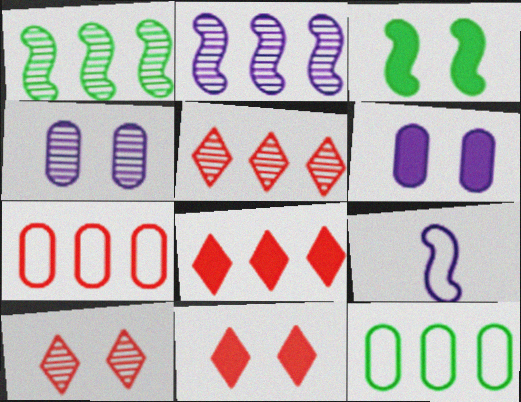[[2, 8, 12], 
[3, 6, 11]]